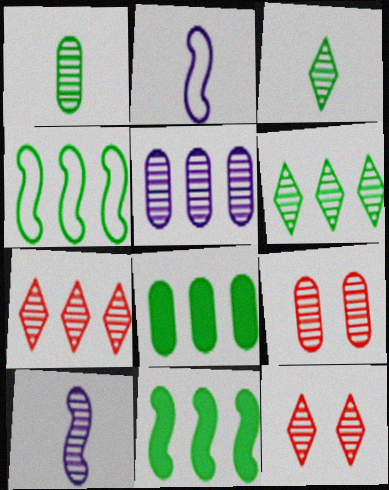[[1, 5, 9], 
[2, 8, 12], 
[4, 6, 8], 
[6, 9, 10]]